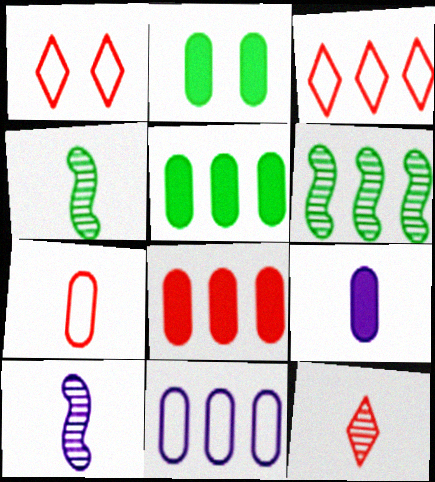[[1, 5, 10], 
[1, 6, 9], 
[2, 3, 10], 
[2, 8, 9]]